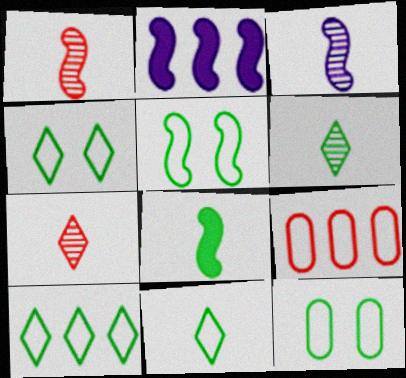[[1, 2, 5], 
[2, 7, 12], 
[4, 5, 12], 
[4, 10, 11]]